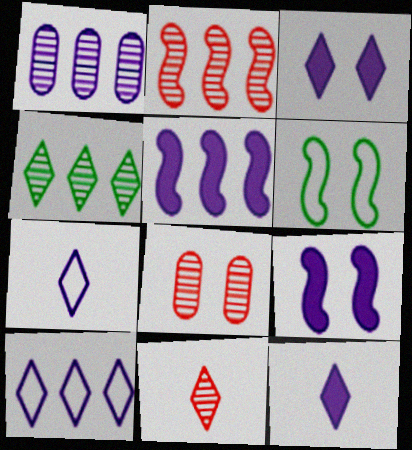[[1, 2, 4], 
[1, 5, 10], 
[1, 7, 9], 
[2, 8, 11], 
[3, 6, 8]]